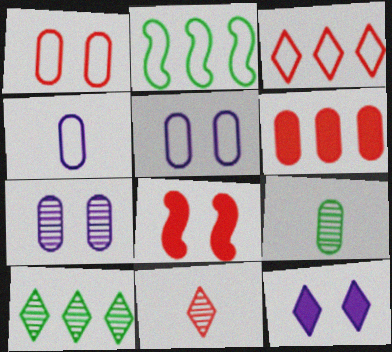[[4, 8, 10], 
[5, 6, 9]]